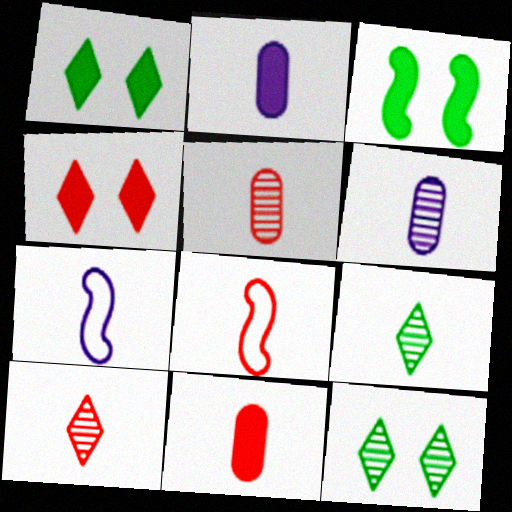[[2, 8, 9], 
[7, 9, 11], 
[8, 10, 11]]